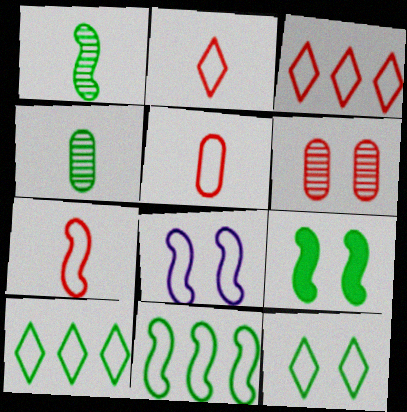[[1, 9, 11], 
[2, 5, 7], 
[4, 9, 10], 
[5, 8, 10], 
[7, 8, 11]]